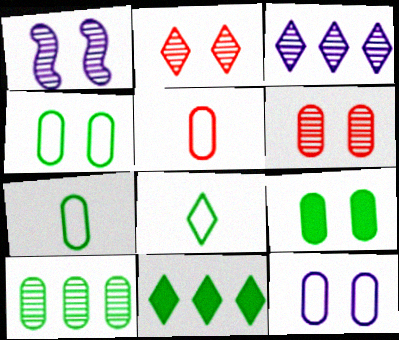[[1, 5, 11], 
[6, 9, 12], 
[7, 9, 10]]